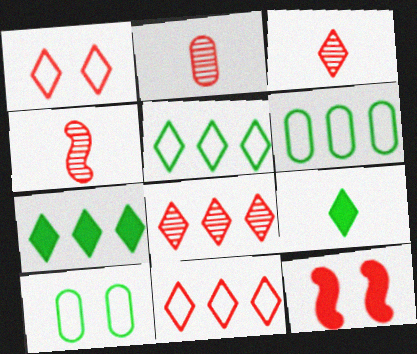[[2, 3, 4], 
[2, 11, 12]]